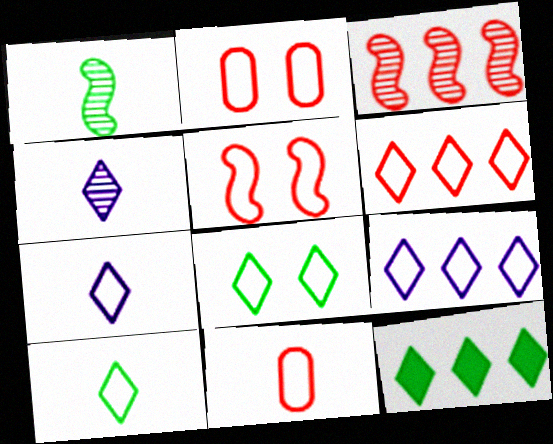[[5, 6, 11], 
[6, 7, 8]]